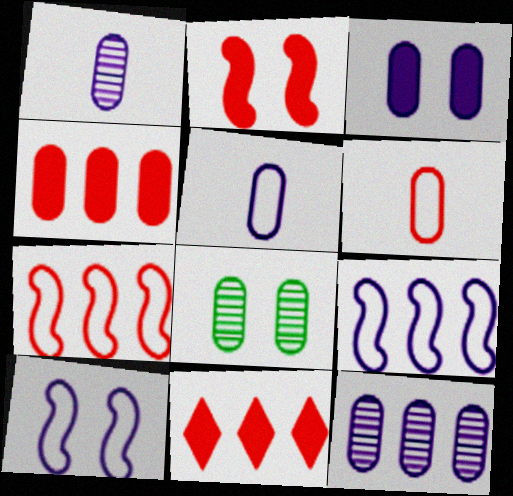[[3, 5, 12], 
[4, 5, 8]]